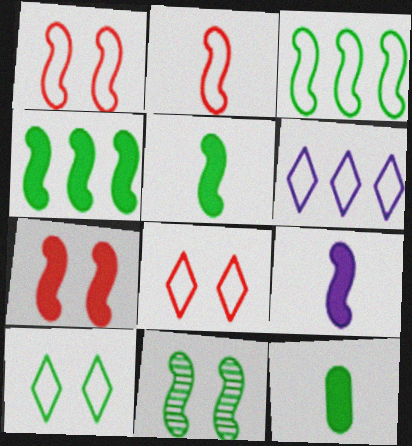[[3, 5, 11], 
[4, 7, 9]]